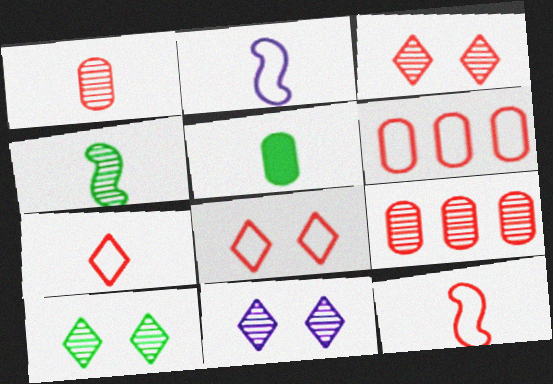[[3, 10, 11], 
[4, 9, 11], 
[6, 8, 12]]